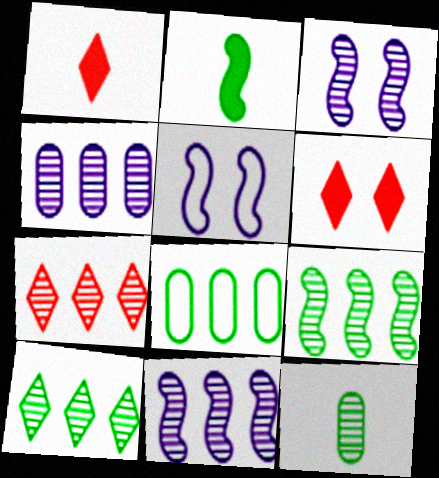[[1, 3, 8], 
[3, 7, 12], 
[4, 7, 9]]